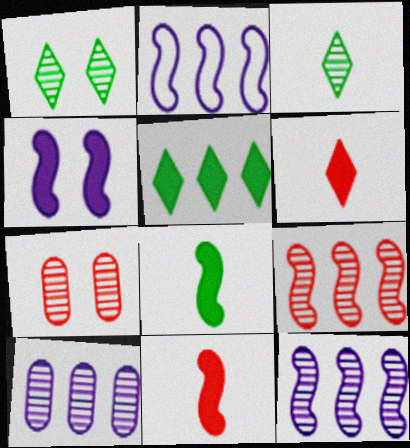[[3, 7, 12]]